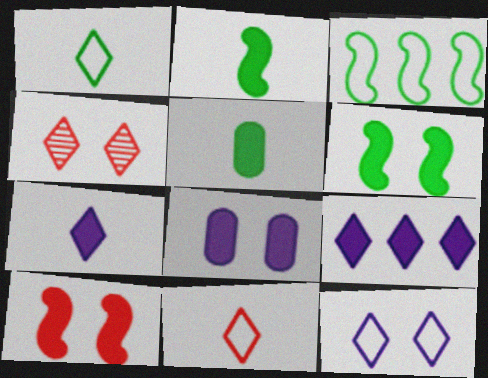[[1, 4, 9], 
[5, 9, 10]]